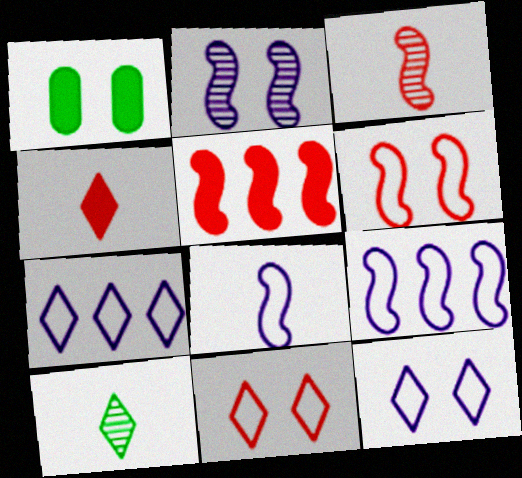[[1, 2, 11], 
[1, 3, 7], 
[3, 5, 6]]